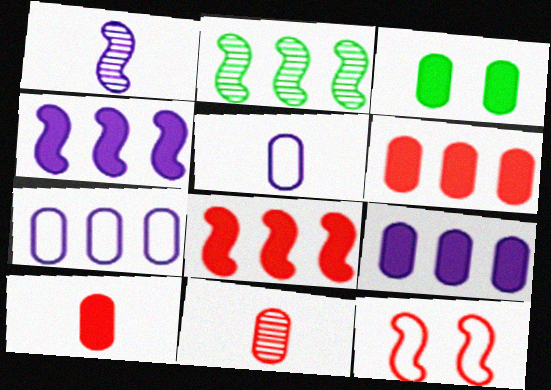[[3, 7, 11], 
[3, 9, 10]]